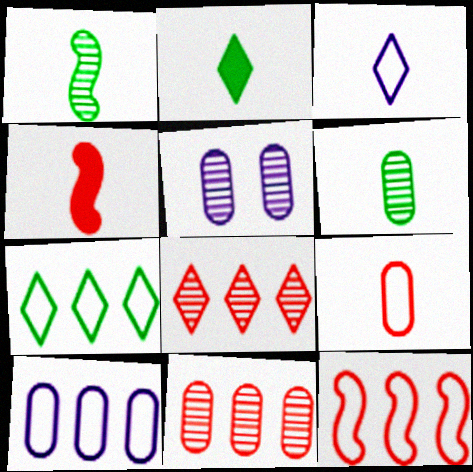[[1, 5, 8], 
[2, 5, 12], 
[3, 4, 6], 
[4, 5, 7], 
[5, 6, 11], 
[7, 10, 12]]